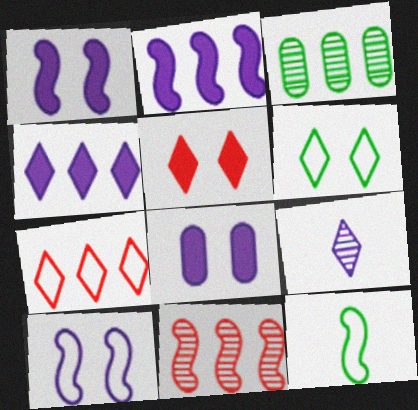[[1, 11, 12], 
[2, 3, 7]]